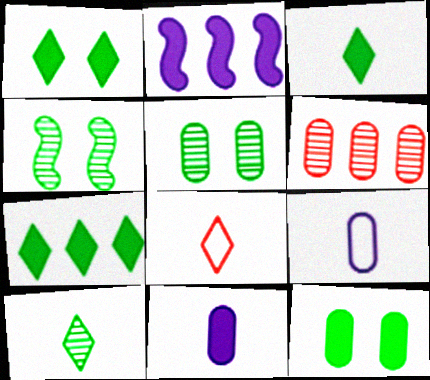[[1, 3, 7], 
[2, 5, 8], 
[6, 9, 12]]